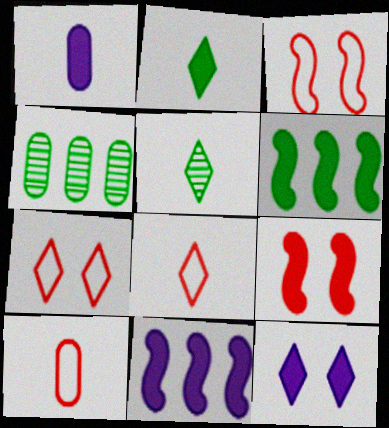[[1, 11, 12]]